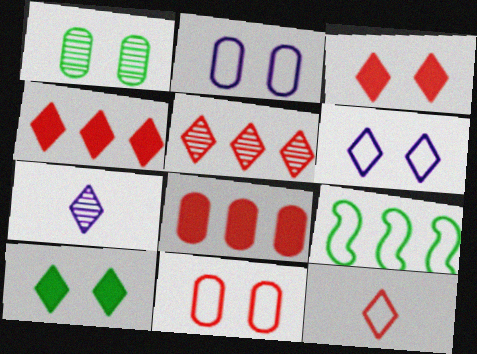[[2, 9, 12], 
[3, 5, 12]]